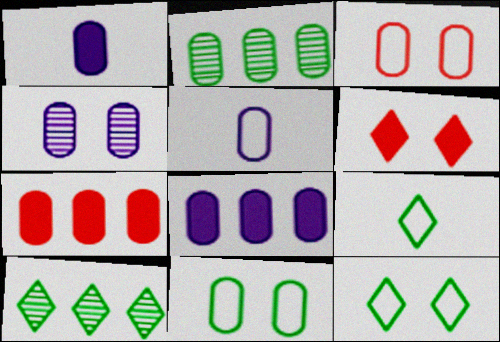[[1, 2, 3], 
[4, 5, 8]]